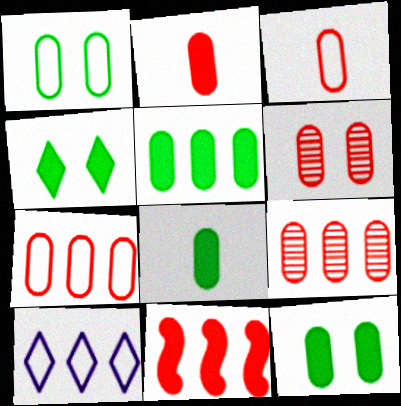[[2, 6, 7], 
[5, 8, 12]]